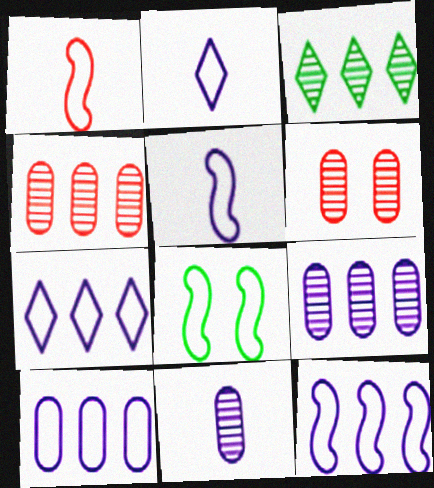[[1, 8, 12], 
[7, 10, 12]]